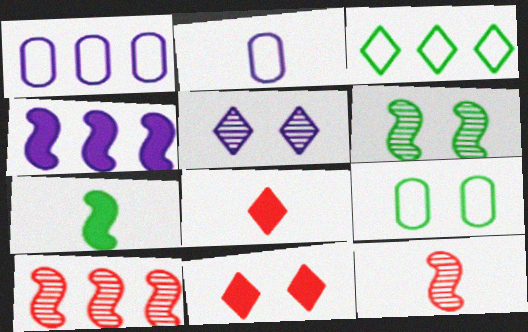[[1, 6, 8], 
[2, 4, 5], 
[3, 5, 8]]